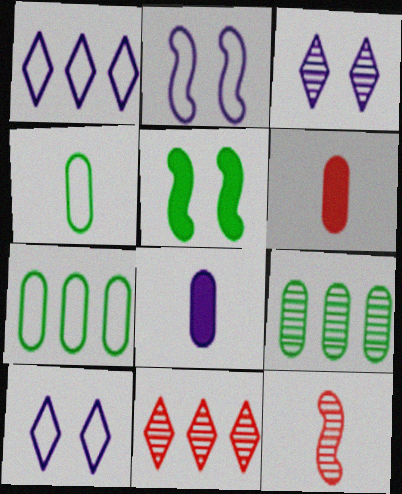[[3, 9, 12]]